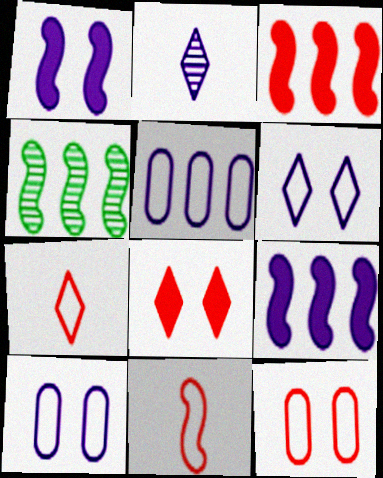[[1, 2, 5], 
[1, 4, 11], 
[2, 9, 10]]